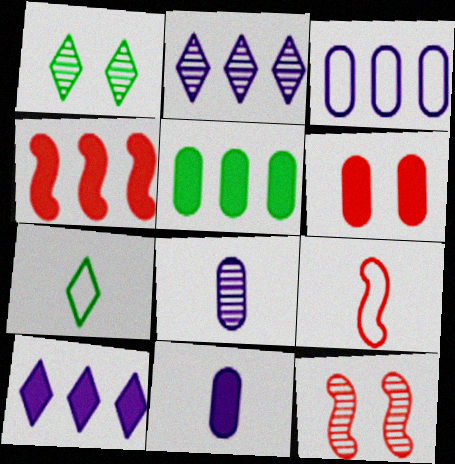[[4, 5, 10], 
[4, 9, 12], 
[5, 6, 11]]